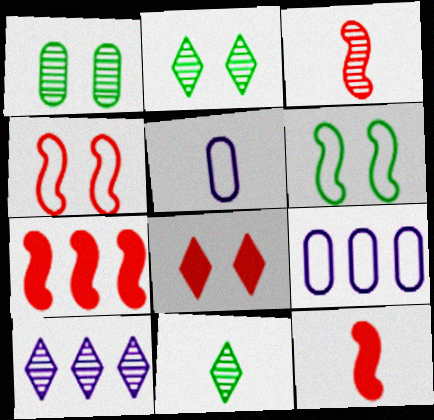[[1, 3, 10], 
[2, 5, 7], 
[2, 9, 12], 
[3, 4, 7], 
[5, 11, 12]]